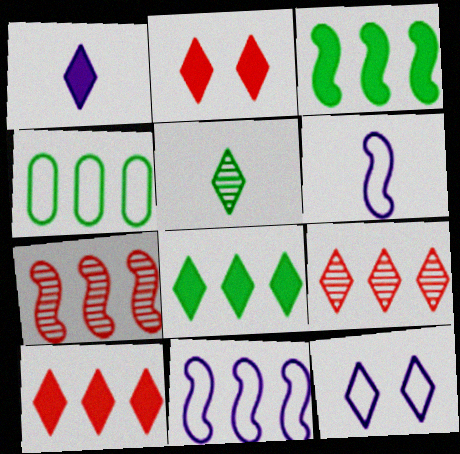[[1, 2, 8], 
[3, 7, 11], 
[5, 10, 12]]